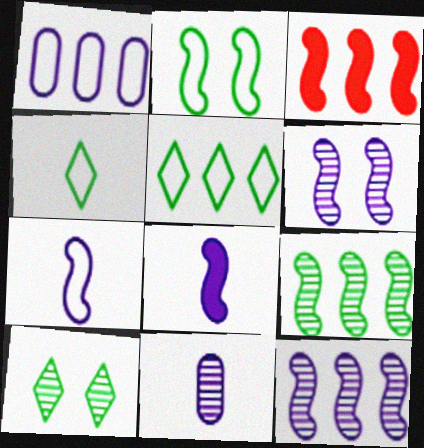[]